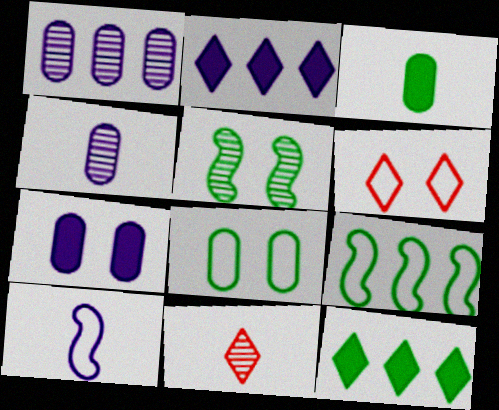[[1, 5, 11], 
[3, 10, 11], 
[5, 6, 7], 
[7, 9, 11]]